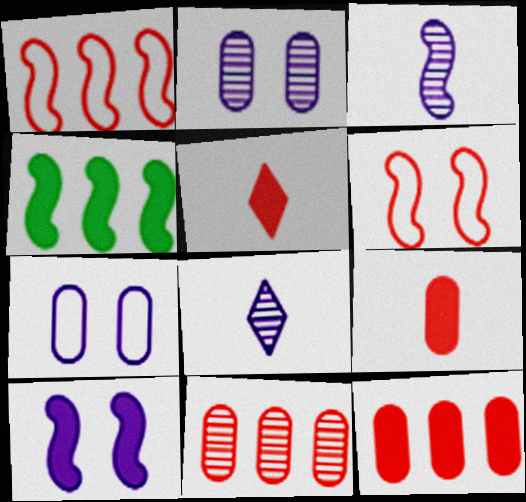[[3, 4, 6], 
[5, 6, 11]]